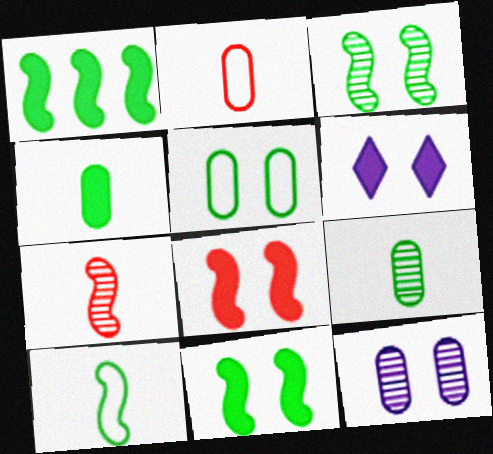[[1, 3, 10]]